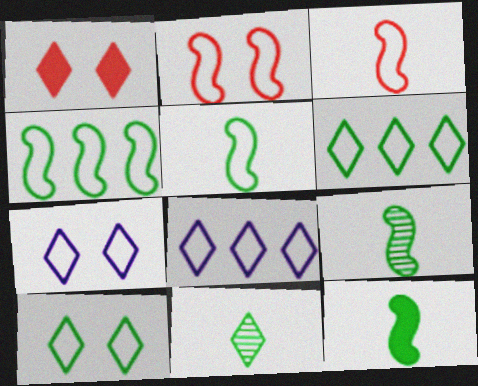[[1, 8, 11], 
[5, 9, 12]]